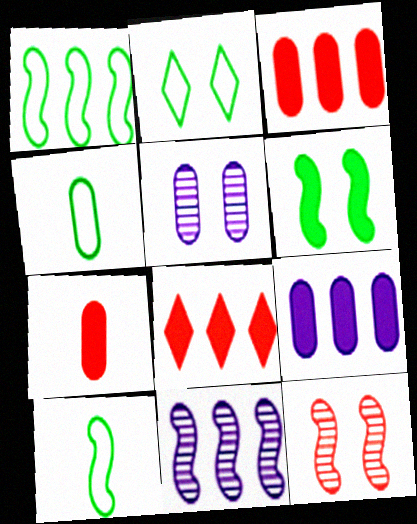[[1, 2, 4], 
[2, 7, 11], 
[3, 4, 5], 
[5, 8, 10]]